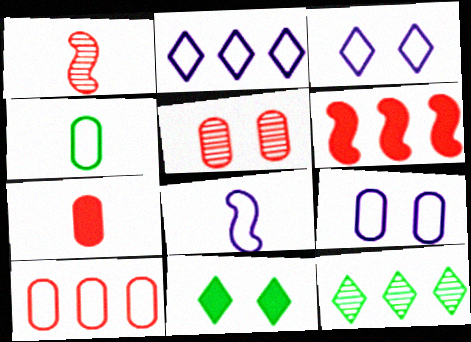[[2, 8, 9], 
[4, 9, 10], 
[5, 7, 10]]